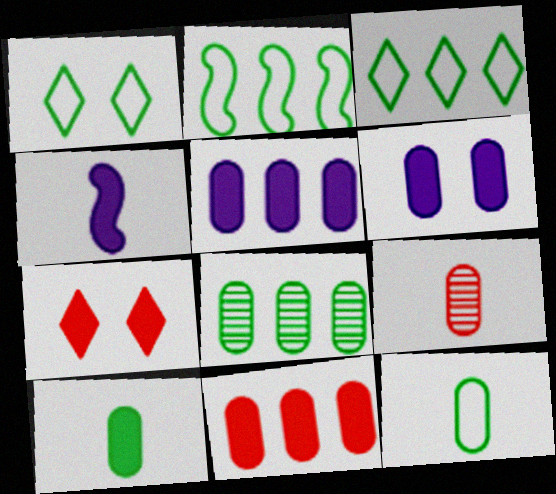[[1, 2, 12], 
[6, 10, 11]]